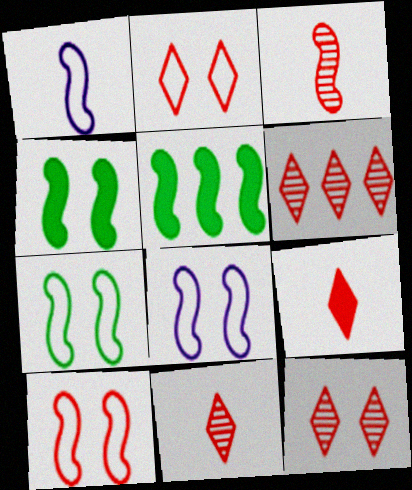[[2, 6, 9], 
[3, 5, 8], 
[6, 11, 12], 
[7, 8, 10]]